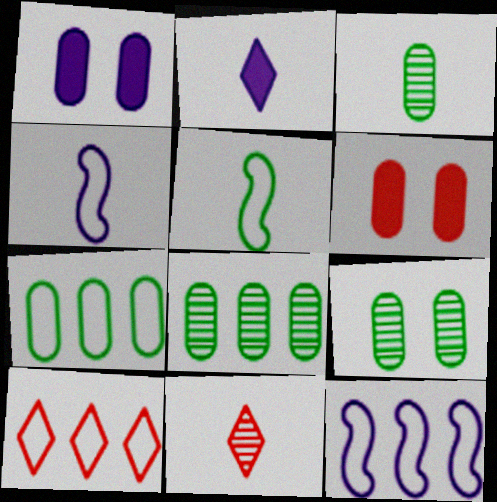[[3, 8, 9], 
[7, 10, 12]]